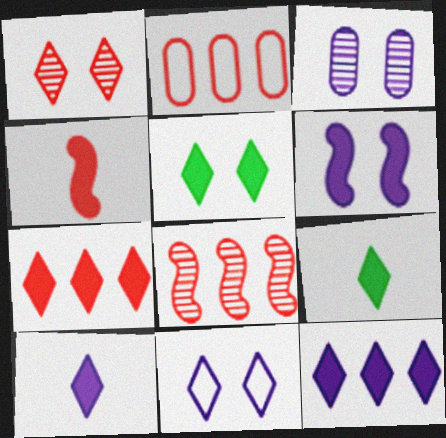[[1, 2, 4], 
[1, 5, 11], 
[2, 7, 8], 
[3, 6, 11], 
[5, 7, 10]]